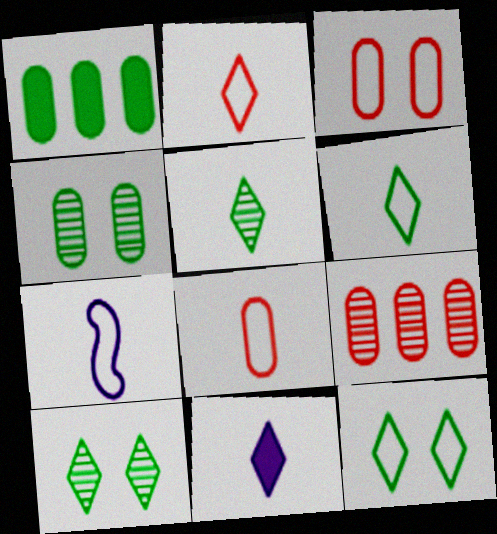[[2, 5, 11], 
[6, 7, 8]]